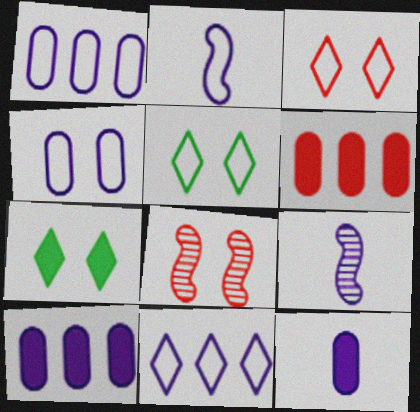[[2, 4, 11], 
[4, 7, 8], 
[5, 6, 9]]